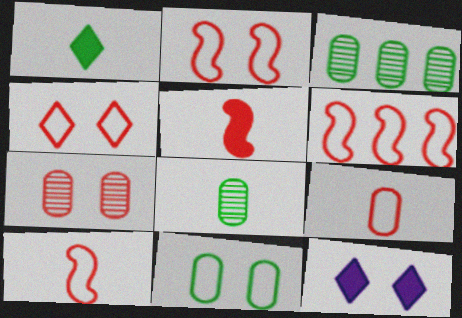[[2, 6, 10], 
[3, 10, 12], 
[4, 6, 9], 
[6, 8, 12]]